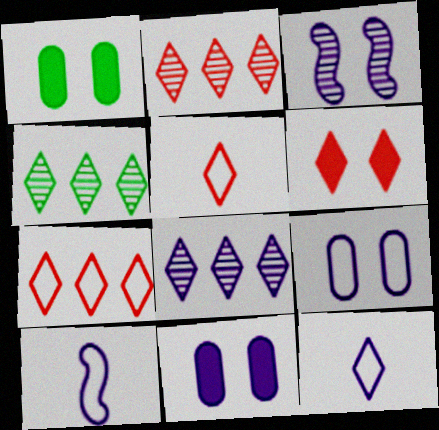[[1, 2, 10], 
[2, 4, 8], 
[2, 5, 6], 
[4, 6, 12], 
[8, 10, 11]]